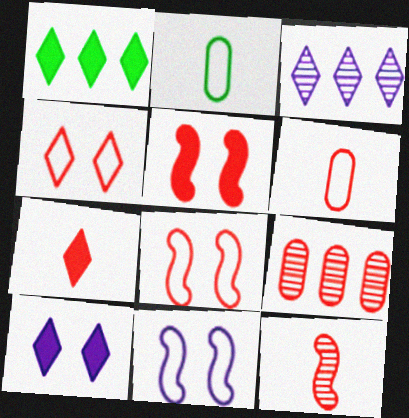[[1, 7, 10], 
[2, 3, 5], 
[6, 7, 12], 
[7, 8, 9]]